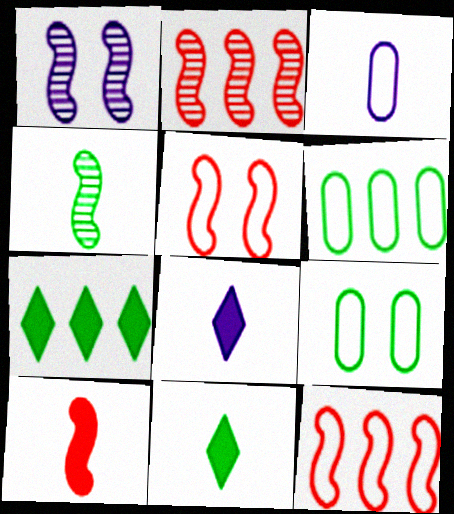[[1, 2, 4], 
[2, 5, 10], 
[2, 8, 9], 
[4, 7, 9]]